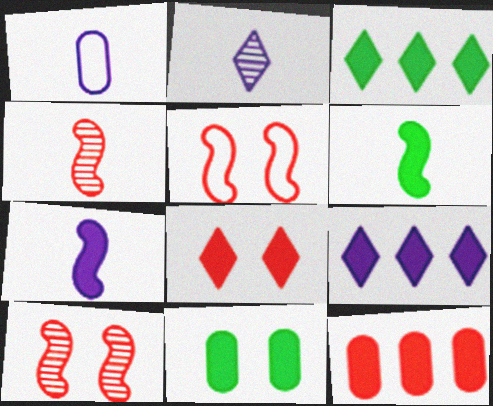[[1, 2, 7], 
[1, 3, 10], 
[3, 6, 11]]